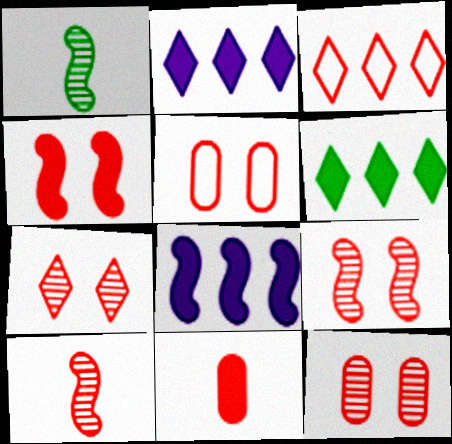[[1, 2, 5], 
[3, 9, 11], 
[4, 5, 7], 
[7, 9, 12]]